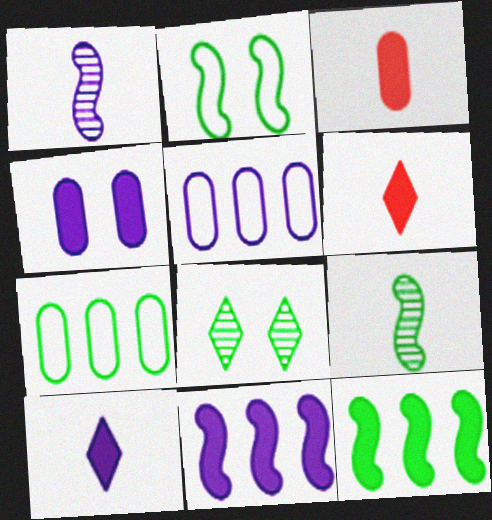[[2, 9, 12], 
[4, 6, 12], 
[4, 10, 11]]